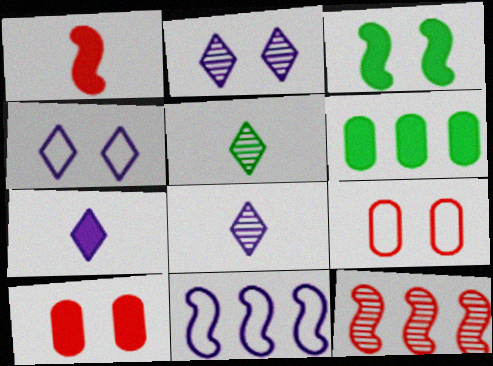[[2, 3, 9], 
[5, 10, 11]]